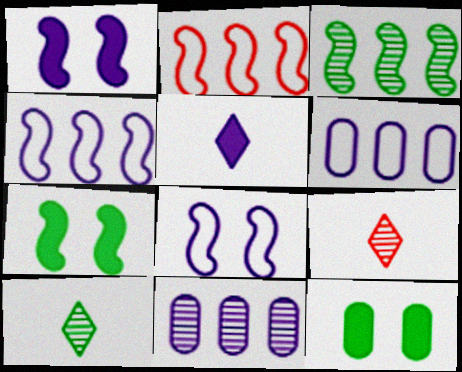[[4, 9, 12], 
[5, 8, 11], 
[6, 7, 9]]